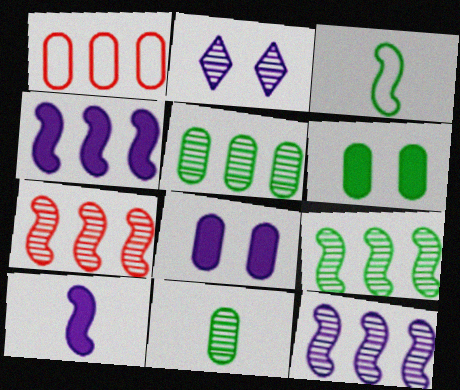[[1, 8, 11], 
[2, 7, 11], 
[7, 9, 12]]